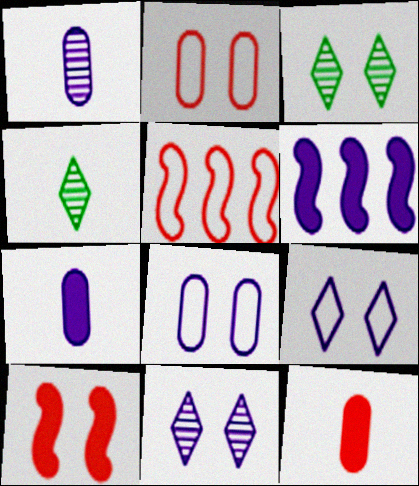[[1, 6, 9], 
[2, 4, 6], 
[3, 5, 7], 
[3, 8, 10]]